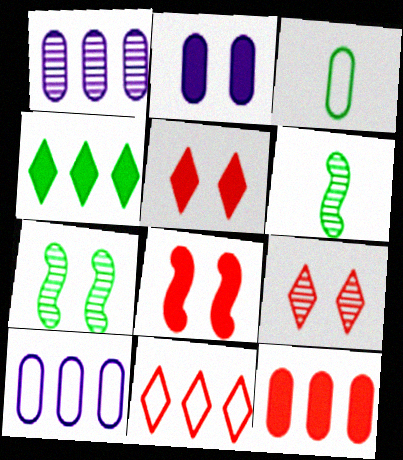[[1, 6, 9], 
[2, 6, 11], 
[3, 4, 7], 
[5, 6, 10]]